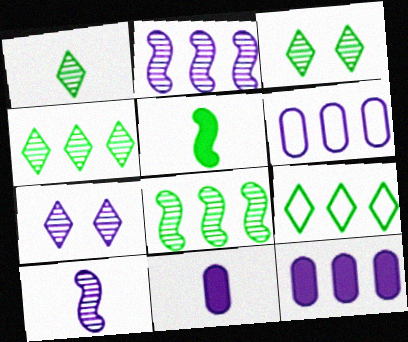[[1, 3, 4]]